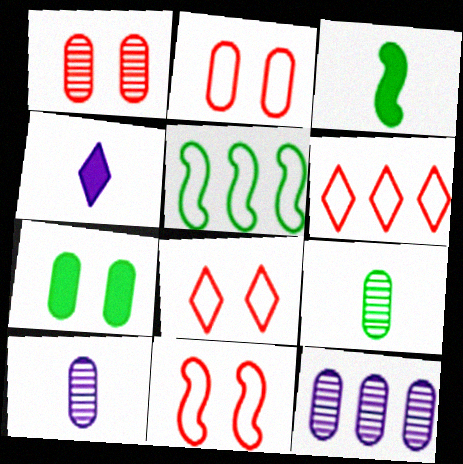[[1, 4, 5], 
[1, 9, 12], 
[2, 8, 11], 
[3, 8, 12]]